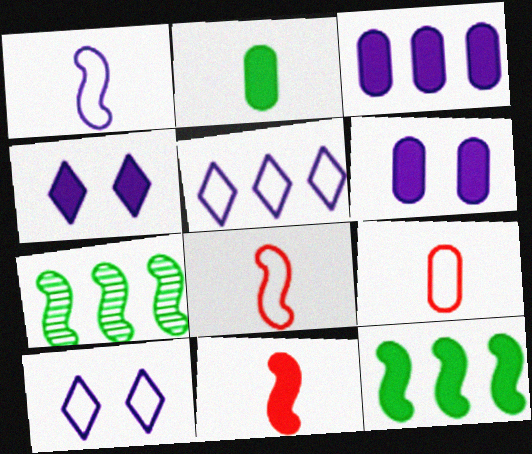[[4, 7, 9]]